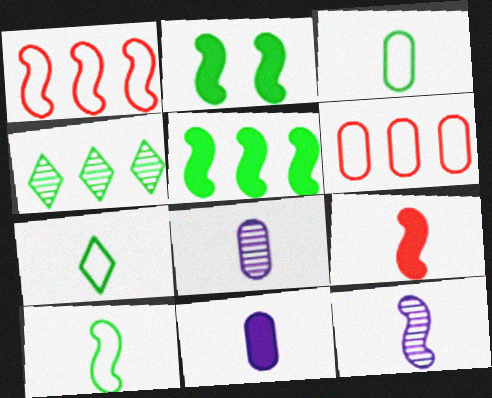[[1, 2, 12], 
[2, 3, 4], 
[3, 7, 10], 
[7, 8, 9], 
[9, 10, 12]]